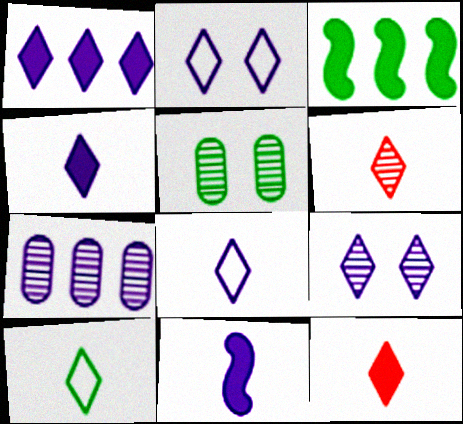[[1, 8, 9], 
[2, 7, 11], 
[3, 5, 10], 
[4, 6, 10]]